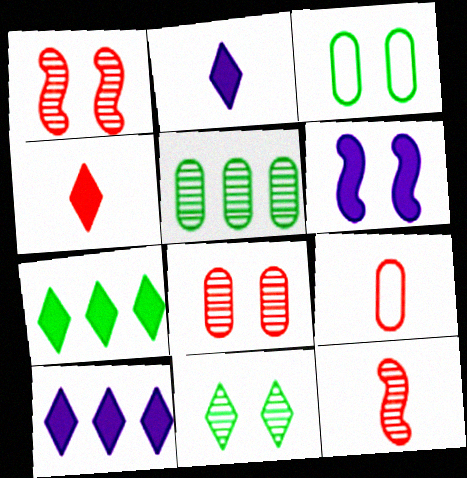[[3, 10, 12], 
[4, 9, 12]]